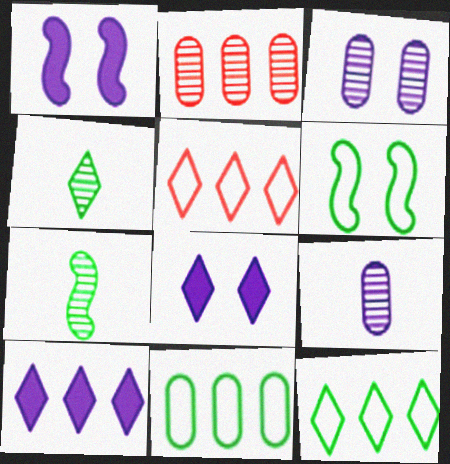[[4, 5, 8]]